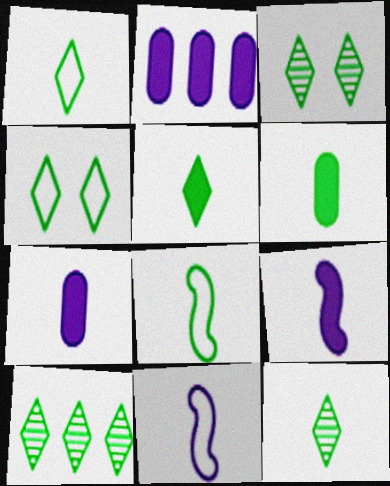[[1, 5, 12], 
[3, 10, 12], 
[4, 5, 10], 
[6, 8, 12]]